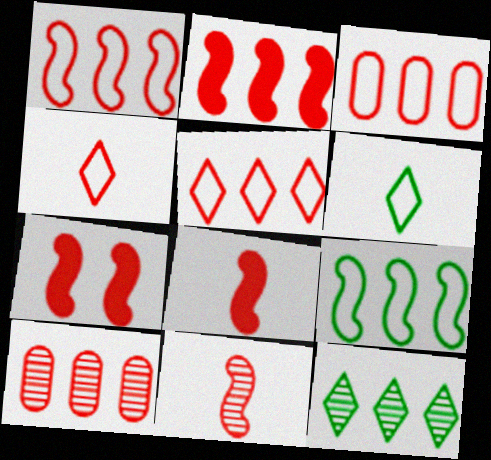[[1, 3, 5], 
[1, 7, 11], 
[2, 5, 10], 
[2, 7, 8], 
[4, 7, 10]]